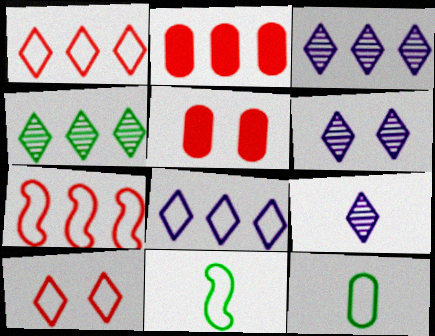[[2, 6, 11], 
[3, 5, 11], 
[3, 6, 9]]